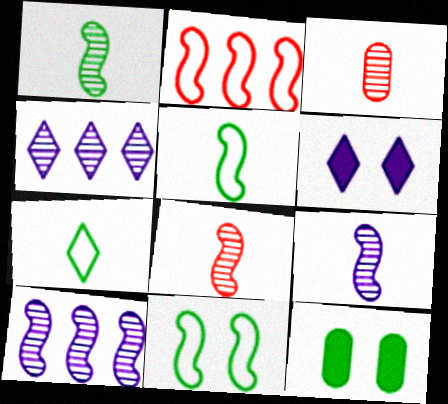[[1, 8, 9]]